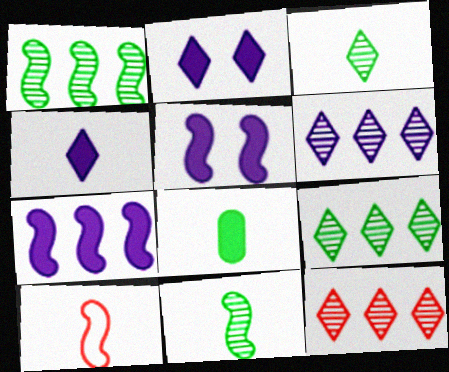[[1, 5, 10], 
[6, 9, 12]]